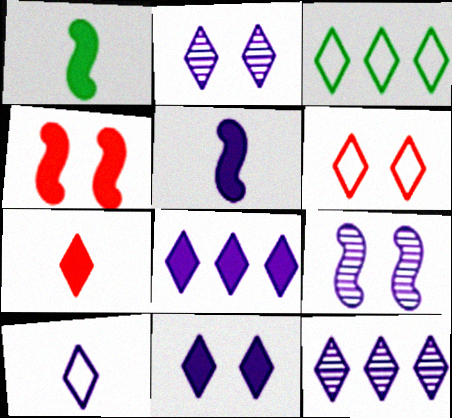[[2, 3, 7], 
[2, 8, 10], 
[3, 6, 10], 
[10, 11, 12]]